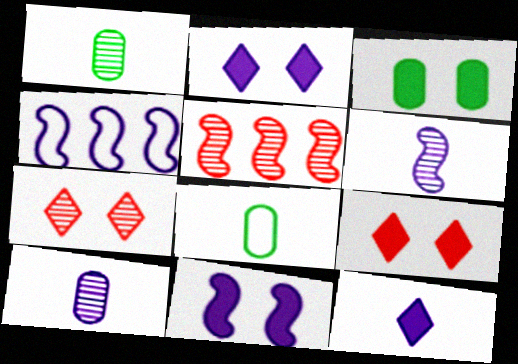[[1, 4, 9], 
[2, 4, 10], 
[2, 5, 8], 
[3, 9, 11], 
[4, 6, 11]]